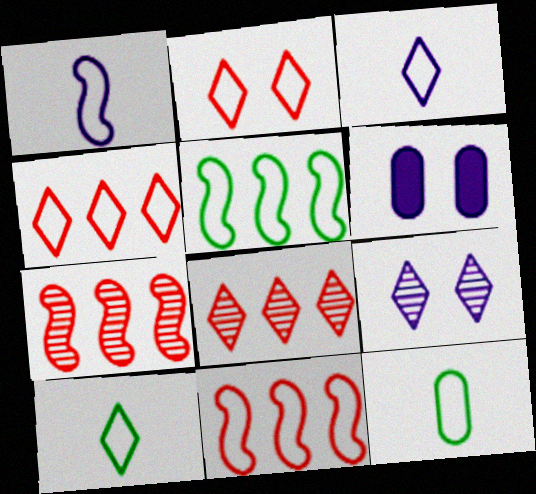[[6, 7, 10]]